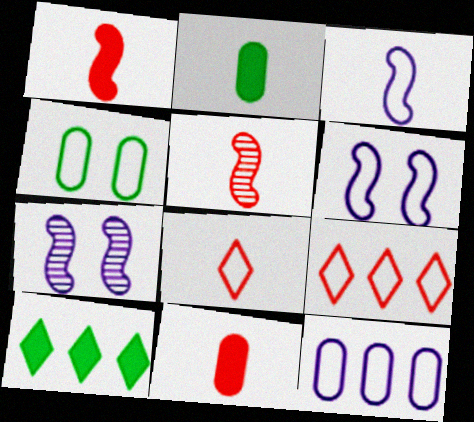[[2, 7, 9], 
[3, 4, 9], 
[5, 8, 11]]